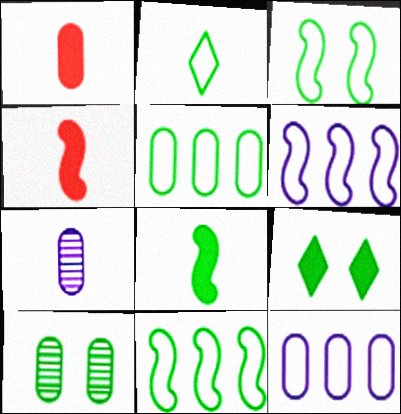[[1, 10, 12], 
[2, 3, 5], 
[2, 4, 7], 
[3, 9, 10]]